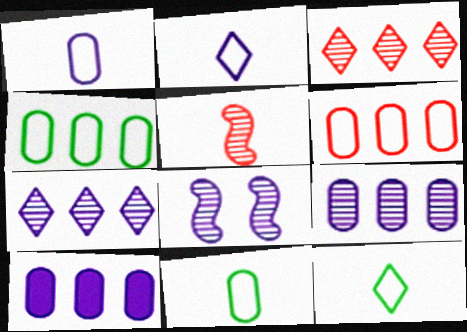[[2, 8, 10]]